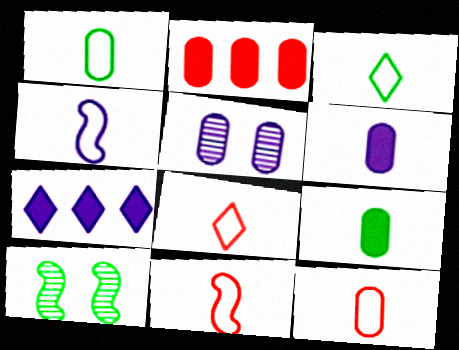[[1, 2, 5], 
[1, 4, 8], 
[3, 4, 12], 
[4, 5, 7], 
[7, 10, 12], 
[8, 11, 12]]